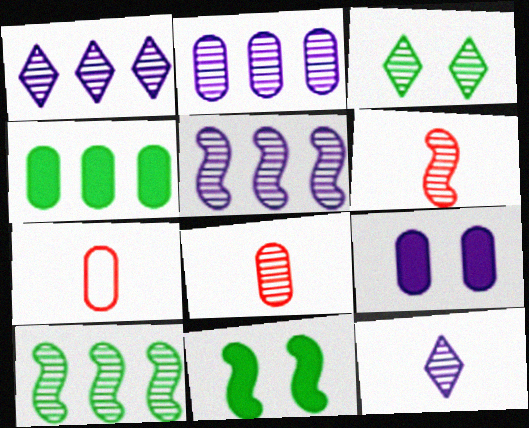[[1, 2, 5], 
[1, 7, 11], 
[2, 3, 6], 
[3, 5, 8]]